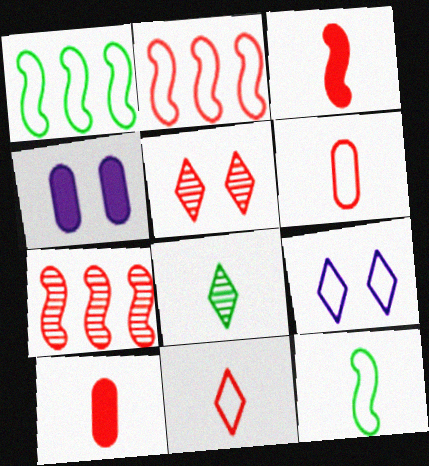[[1, 6, 9], 
[2, 4, 8], 
[2, 5, 10]]